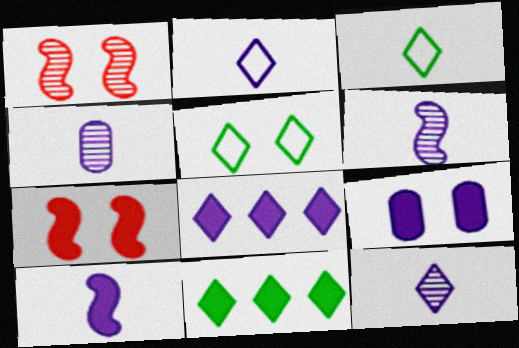[[1, 5, 9], 
[2, 4, 10], 
[4, 6, 12], 
[8, 9, 10]]